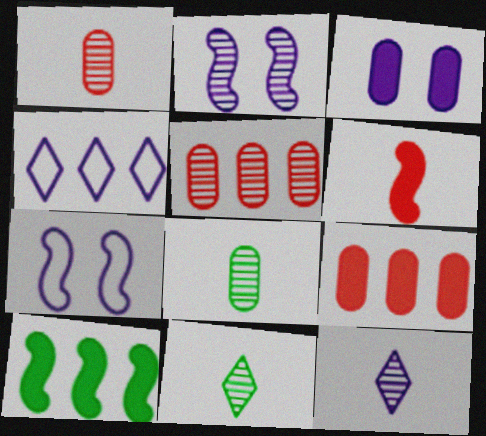[[2, 5, 11], 
[4, 5, 10], 
[7, 9, 11]]